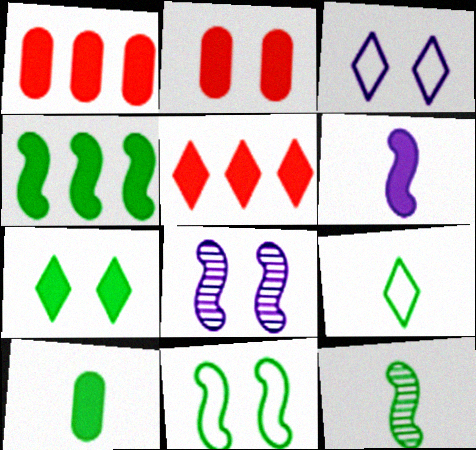[[1, 3, 12], 
[1, 6, 7], 
[1, 8, 9], 
[4, 7, 10], 
[4, 11, 12], 
[9, 10, 12]]